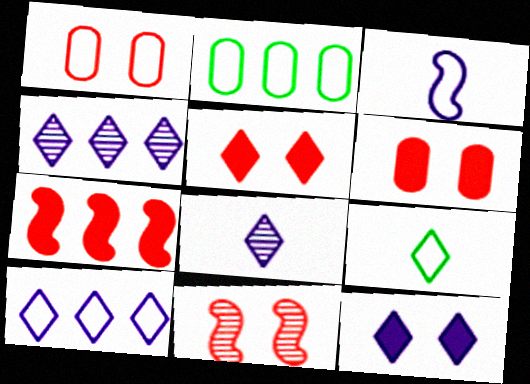[[1, 5, 11], 
[2, 4, 7], 
[4, 5, 9], 
[8, 10, 12]]